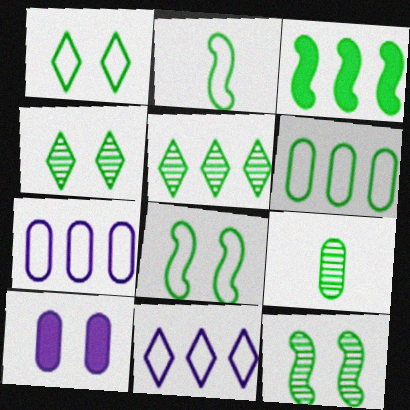[[1, 2, 6], 
[1, 3, 9], 
[2, 3, 12], 
[3, 5, 6], 
[5, 9, 12]]